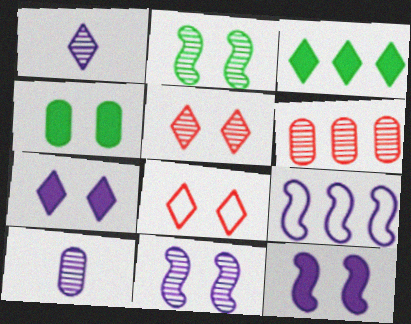[[1, 2, 6], 
[1, 3, 8], 
[3, 6, 9], 
[4, 8, 11], 
[7, 9, 10]]